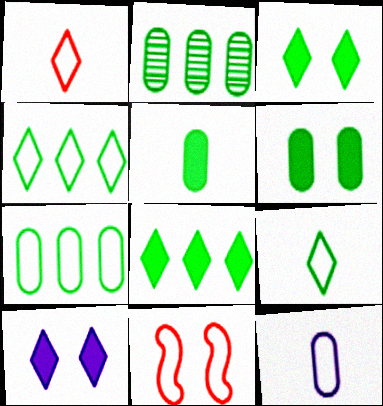[[4, 11, 12]]